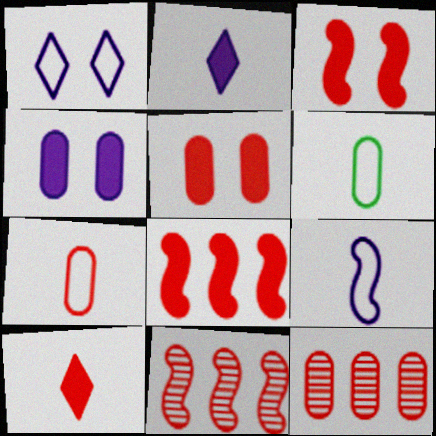[[4, 6, 12], 
[5, 7, 12], 
[5, 8, 10]]